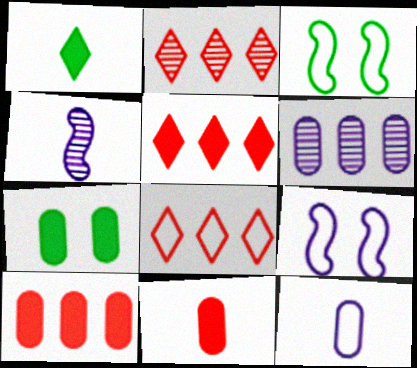[[2, 5, 8], 
[3, 8, 12], 
[4, 7, 8]]